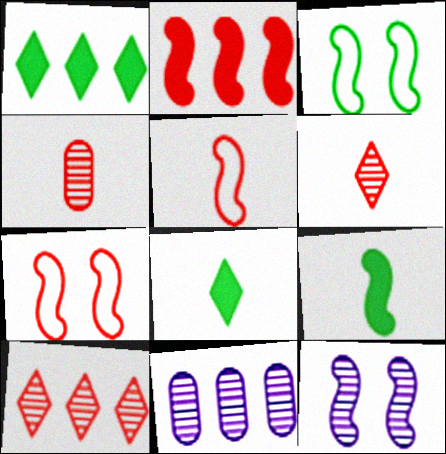[[7, 8, 11]]